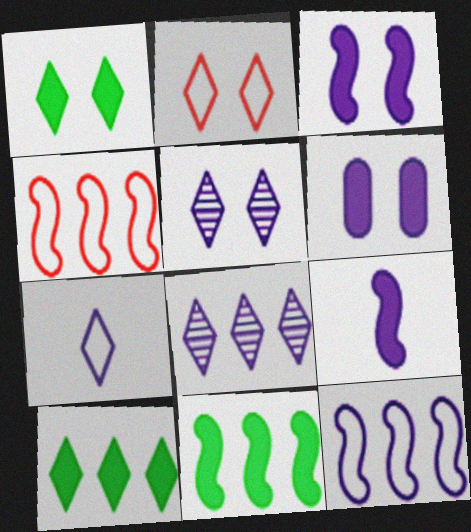[[1, 2, 5]]